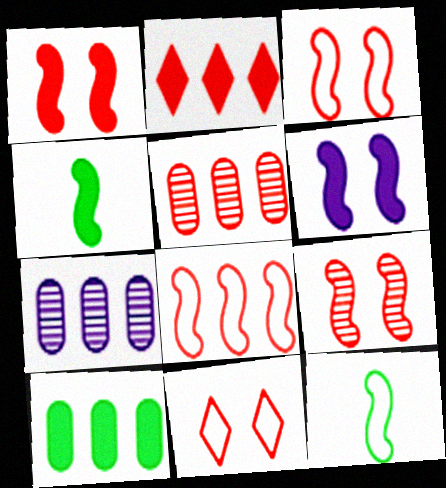[[1, 3, 9], 
[2, 5, 8], 
[4, 7, 11]]